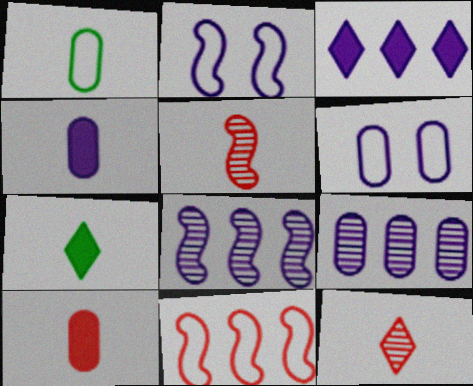[[4, 6, 9]]